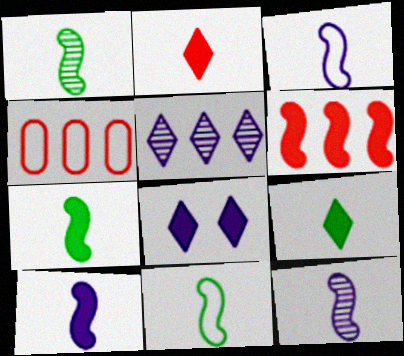[[1, 4, 8], 
[1, 7, 11], 
[3, 10, 12]]